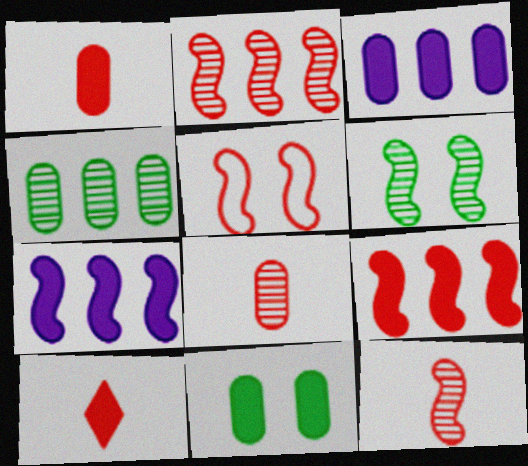[[1, 3, 11], 
[5, 9, 12], 
[7, 10, 11]]